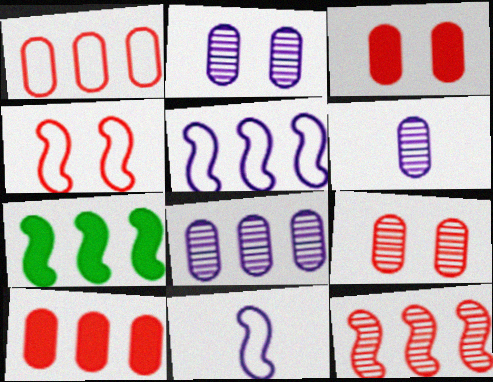[[2, 6, 8], 
[5, 7, 12]]